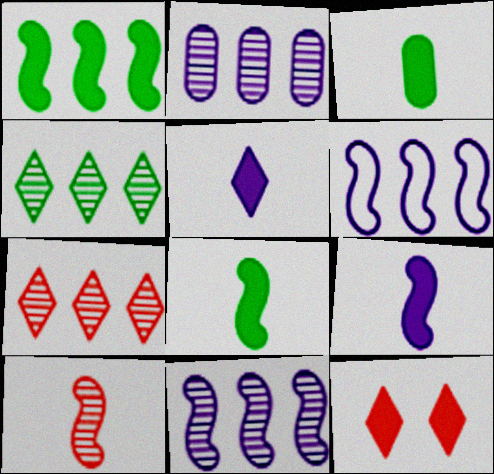[]